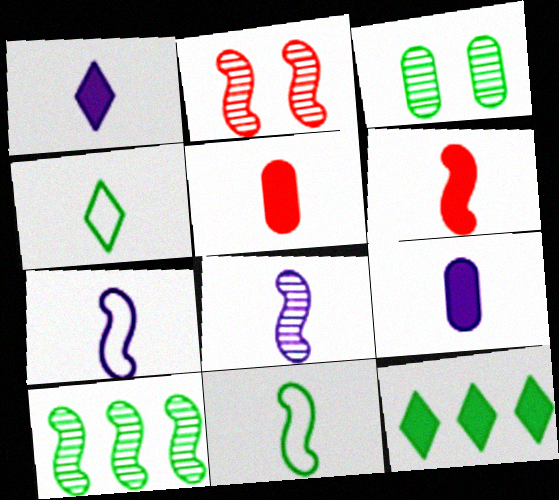[[2, 8, 10], 
[3, 11, 12], 
[4, 5, 8], 
[6, 8, 11]]